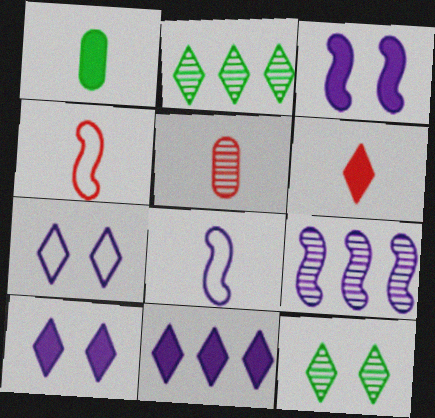[[2, 6, 7], 
[3, 8, 9], 
[4, 5, 6], 
[5, 9, 12]]